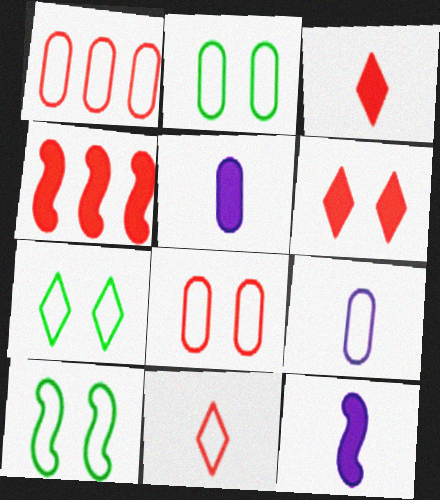[[1, 2, 9], 
[2, 7, 10]]